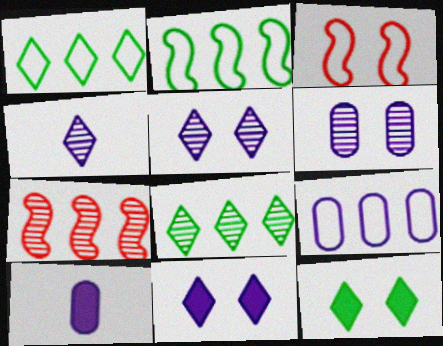[[3, 6, 12], 
[3, 8, 10], 
[6, 9, 10]]